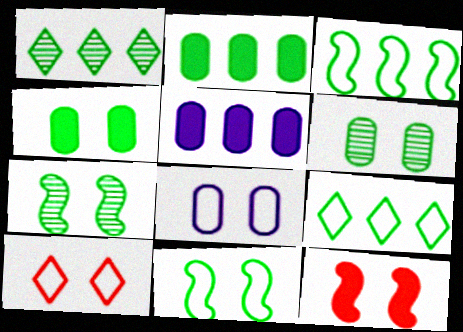[[1, 2, 3], 
[8, 10, 11]]